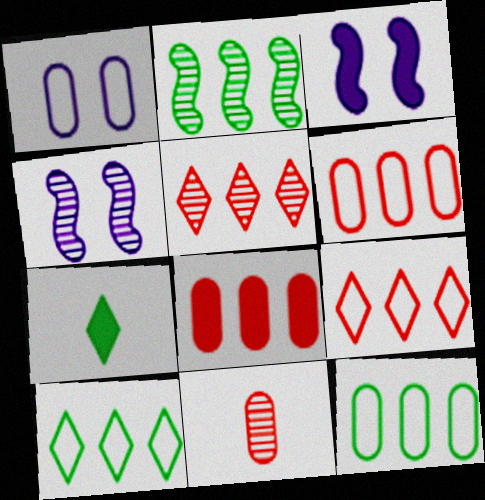[[3, 7, 8], 
[3, 10, 11], 
[4, 6, 7]]